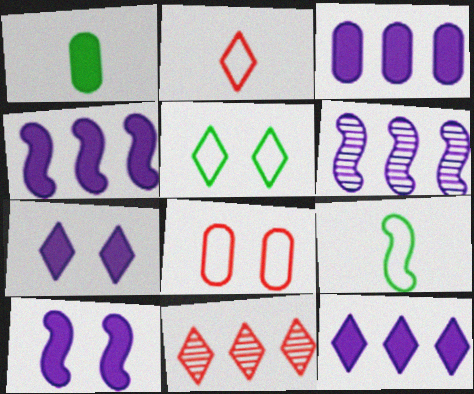[[3, 4, 12]]